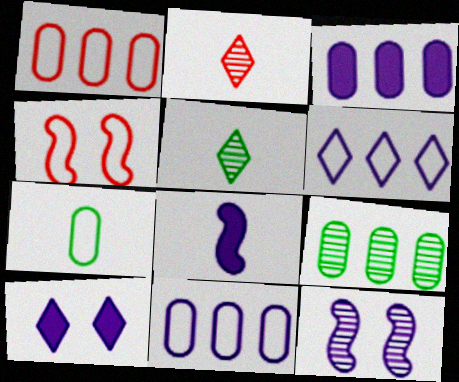[[1, 3, 9], 
[2, 7, 8], 
[2, 9, 12], 
[3, 4, 5], 
[3, 8, 10], 
[4, 6, 7]]